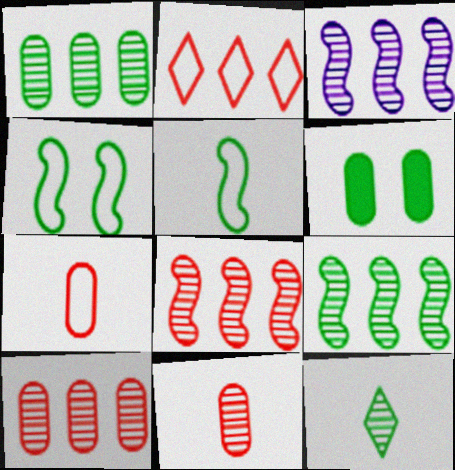[[3, 8, 9]]